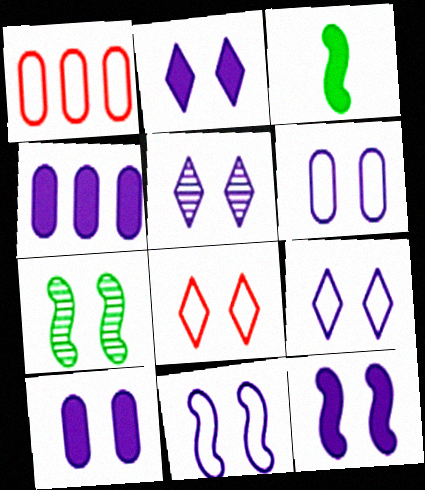[[1, 3, 5], 
[2, 5, 9], 
[2, 10, 12], 
[5, 6, 12], 
[5, 10, 11], 
[6, 9, 11], 
[7, 8, 10]]